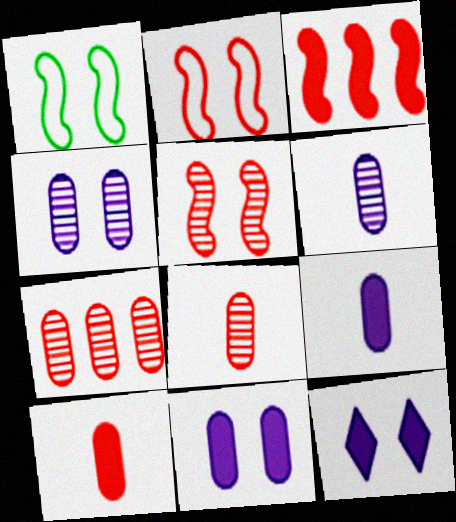[]